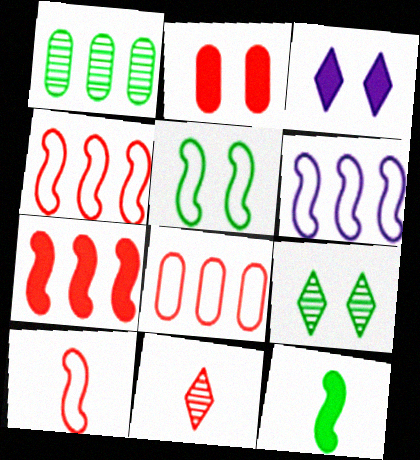[[1, 3, 10], 
[2, 4, 11], 
[5, 6, 10]]